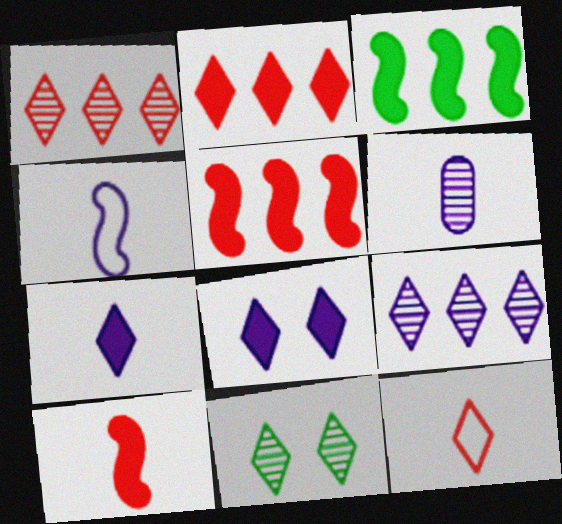[[4, 6, 7]]